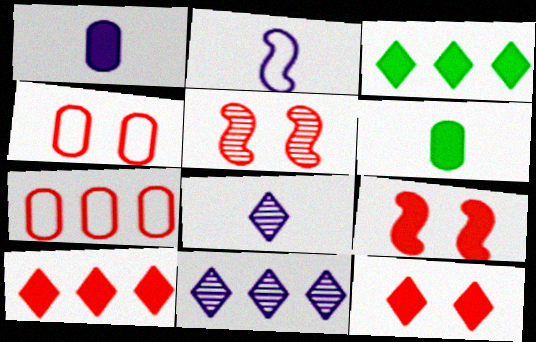[[1, 2, 8], 
[1, 3, 9], 
[4, 5, 12]]